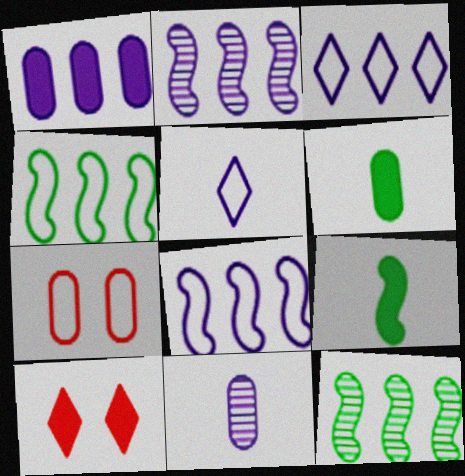[[1, 2, 3], 
[1, 9, 10], 
[4, 5, 7], 
[4, 10, 11]]